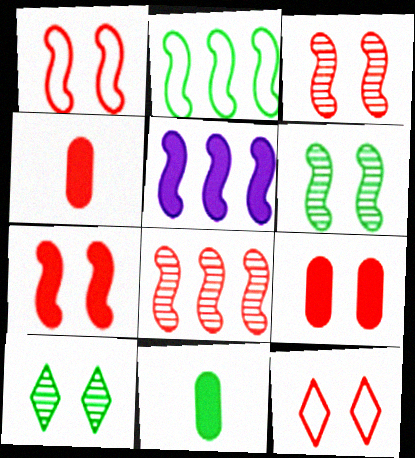[[1, 3, 7], 
[2, 5, 8], 
[2, 10, 11], 
[3, 9, 12], 
[4, 8, 12]]